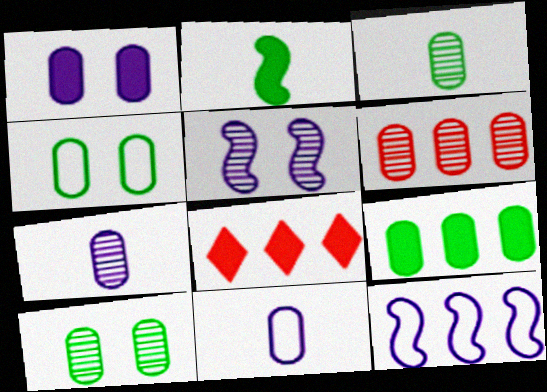[[1, 2, 8], 
[3, 4, 9], 
[6, 7, 10]]